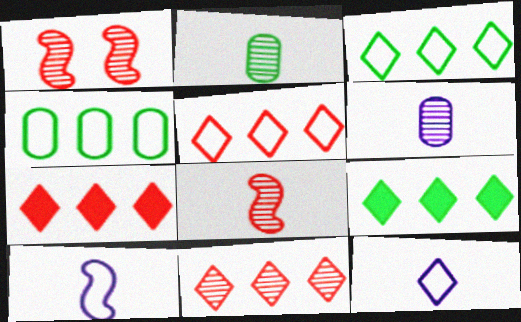[[5, 7, 11]]